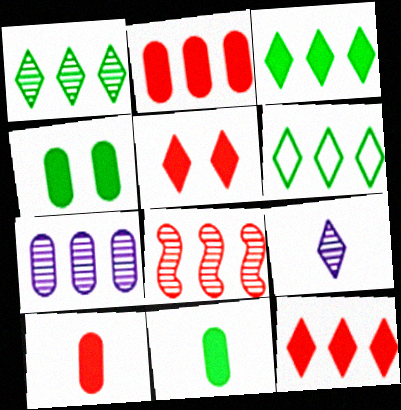[[1, 3, 6], 
[1, 7, 8], 
[5, 6, 9]]